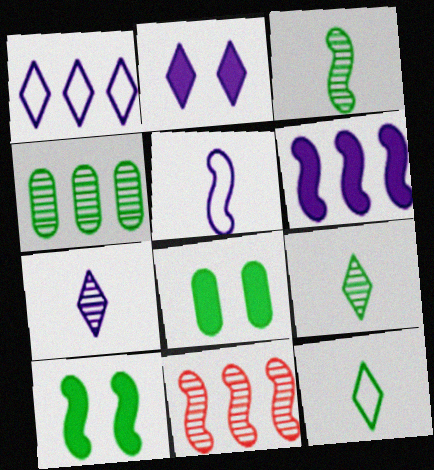[[1, 2, 7], 
[4, 10, 12], 
[5, 10, 11]]